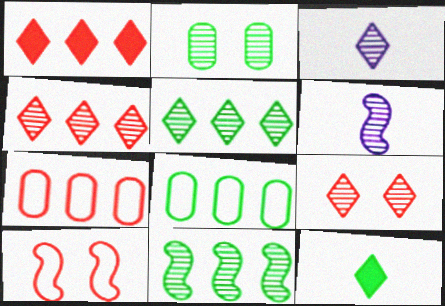[[2, 4, 6], 
[3, 5, 9]]